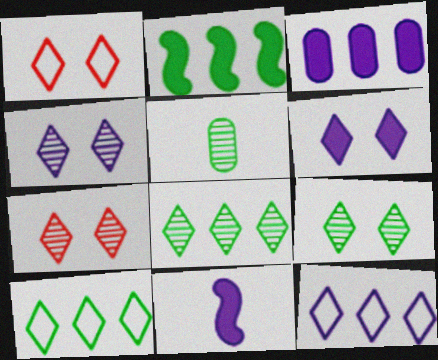[[1, 6, 9], 
[3, 6, 11], 
[4, 7, 9]]